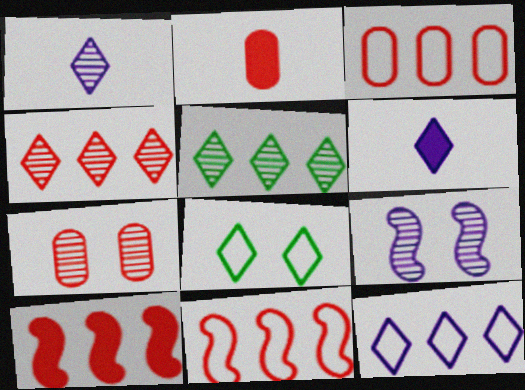[[2, 3, 7], 
[3, 4, 10], 
[4, 6, 8]]